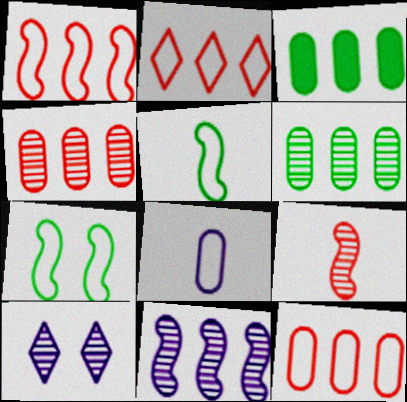[[1, 2, 12], 
[2, 3, 11], 
[2, 7, 8], 
[6, 9, 10]]